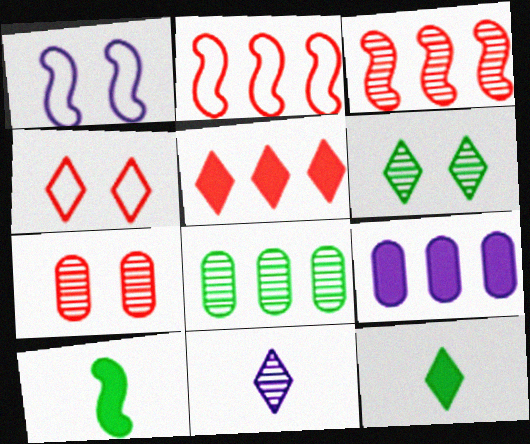[[1, 3, 10], 
[1, 9, 11]]